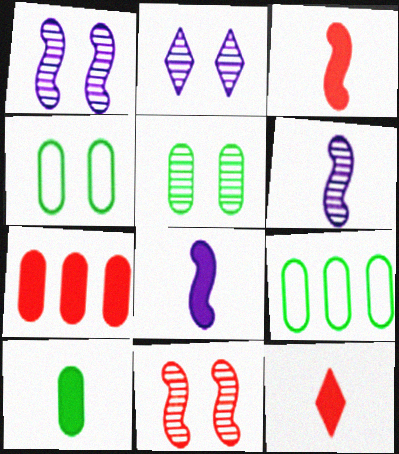[[1, 9, 12], 
[2, 3, 9], 
[2, 5, 11], 
[5, 9, 10], 
[8, 10, 12]]